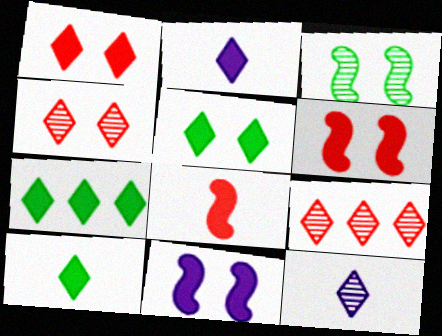[[1, 2, 7], 
[5, 7, 10]]